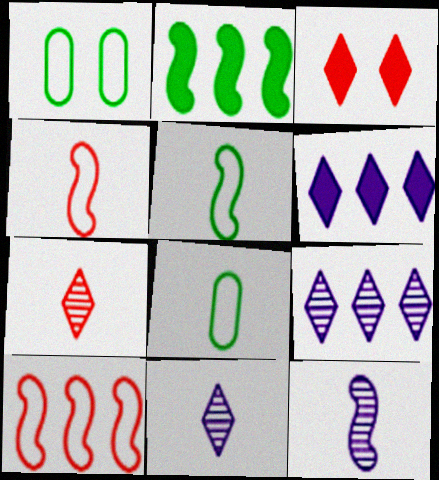[]